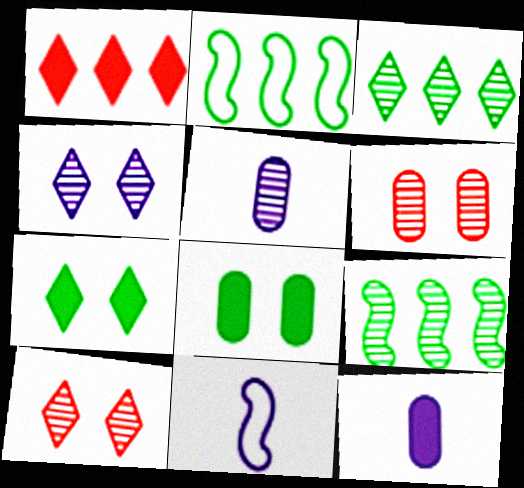[[2, 10, 12], 
[5, 9, 10]]